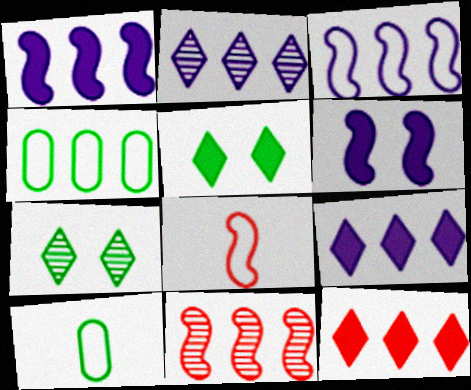[[4, 9, 11]]